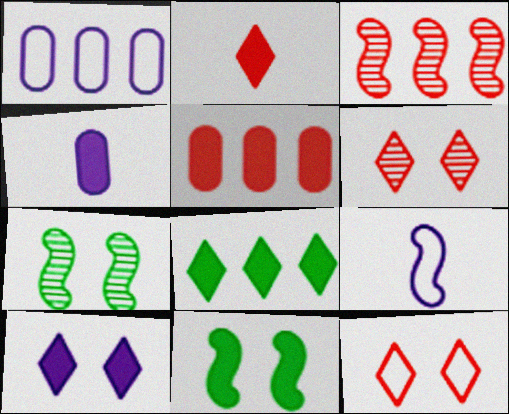[[1, 2, 7], 
[1, 3, 8], 
[2, 8, 10], 
[3, 9, 11]]